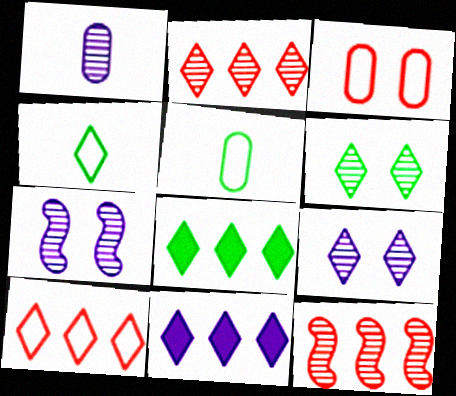[[1, 6, 12], 
[4, 6, 8]]